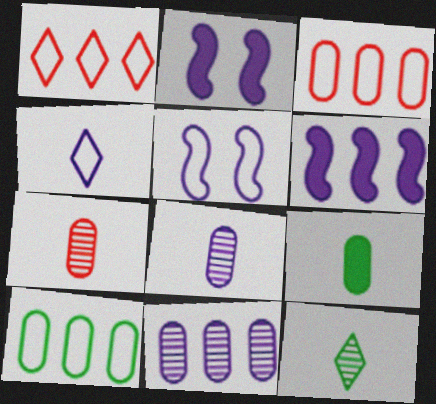[[2, 3, 12], 
[2, 4, 11]]